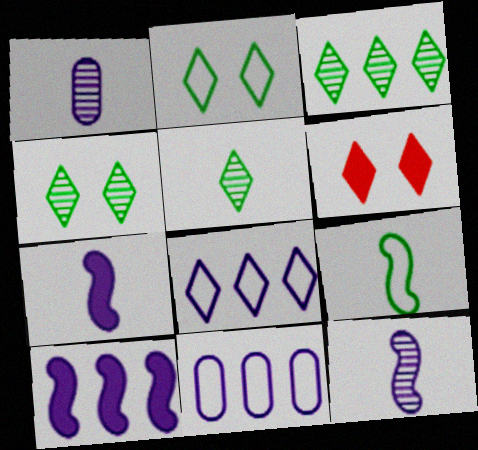[[3, 4, 5], 
[5, 6, 8]]